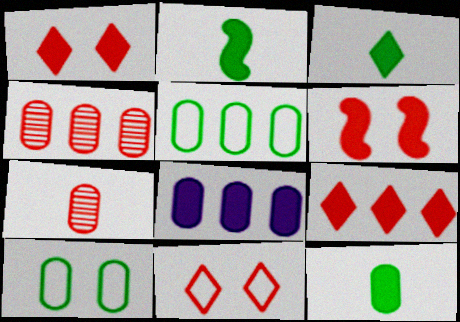[[1, 2, 8], 
[2, 3, 12], 
[3, 6, 8], 
[4, 5, 8], 
[7, 8, 10]]